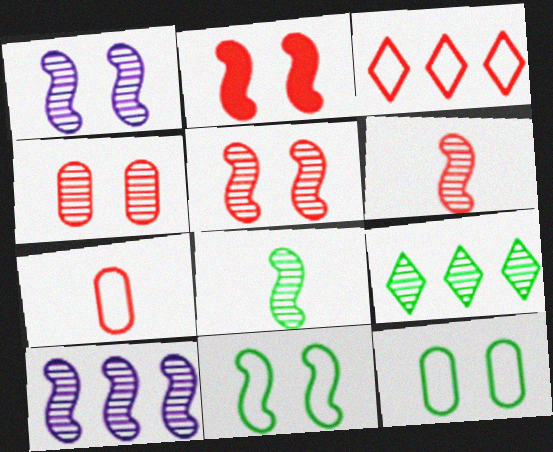[[1, 2, 11], 
[5, 8, 10]]